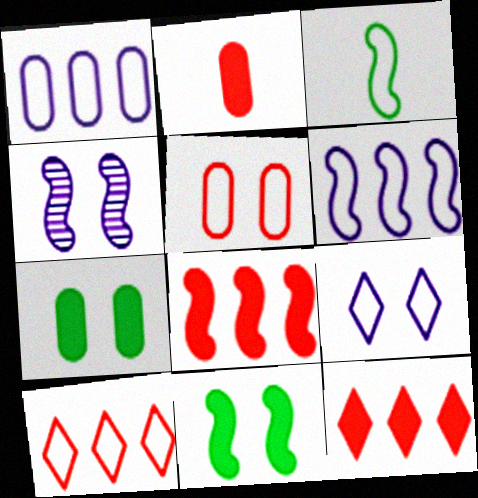[[3, 4, 8]]